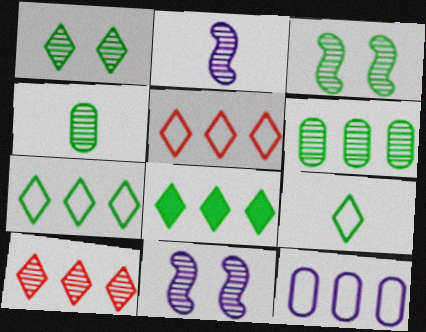[[1, 8, 9], 
[4, 10, 11]]